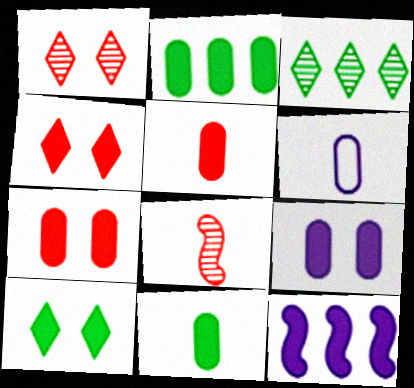[[2, 5, 9], 
[4, 11, 12], 
[5, 10, 12]]